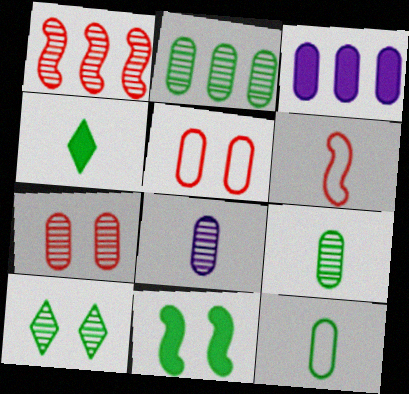[[1, 8, 10], 
[2, 7, 8], 
[3, 5, 9], 
[3, 6, 10], 
[3, 7, 12], 
[4, 6, 8]]